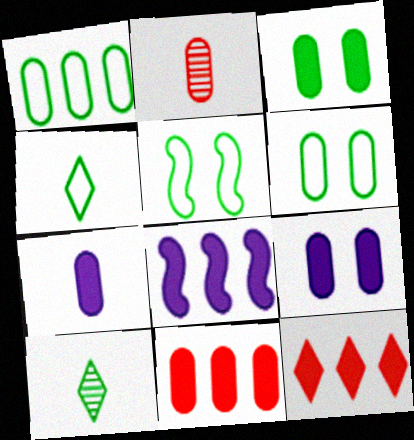[[1, 2, 9], 
[1, 4, 5], 
[3, 7, 11]]